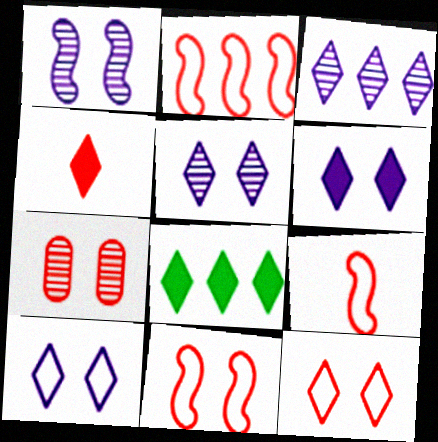[[2, 4, 7], 
[2, 9, 11], 
[4, 6, 8], 
[5, 6, 10]]